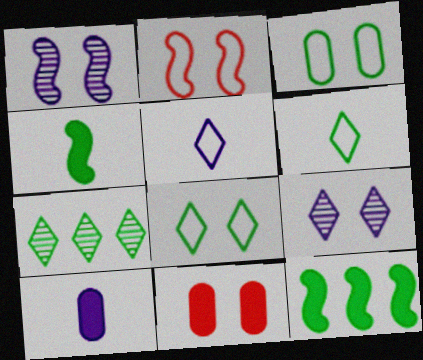[[1, 8, 11], 
[2, 7, 10], 
[3, 4, 7]]